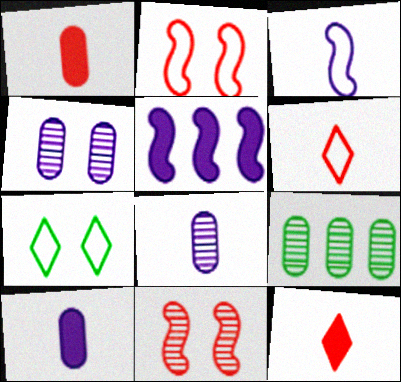[]